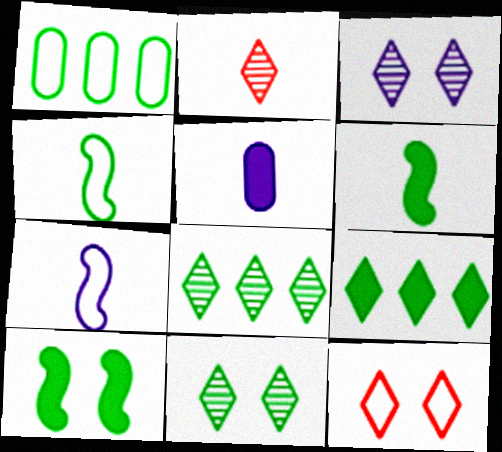[[1, 6, 11], 
[1, 7, 12], 
[2, 3, 8], 
[2, 4, 5]]